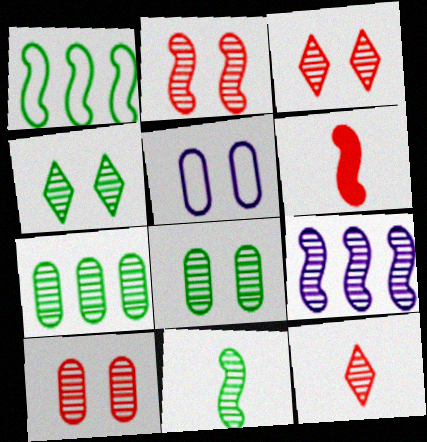[[2, 3, 10], 
[2, 9, 11], 
[4, 7, 11], 
[8, 9, 12]]